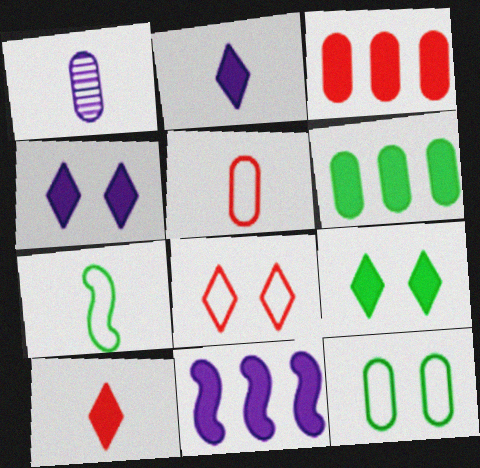[[1, 3, 12], 
[1, 7, 10]]